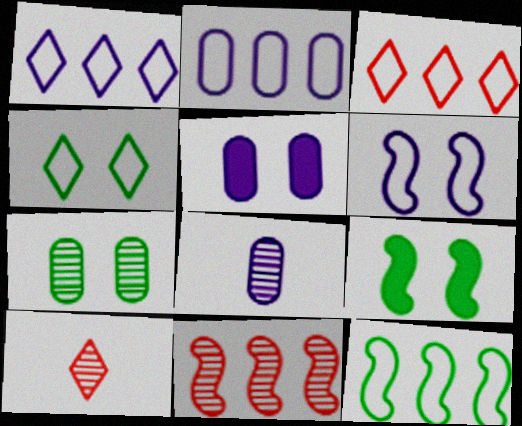[[2, 3, 12], 
[2, 5, 8], 
[2, 9, 10], 
[3, 8, 9], 
[4, 7, 9], 
[5, 10, 12]]